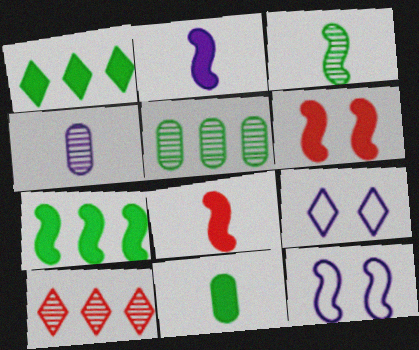[[2, 6, 7], 
[5, 8, 9], 
[10, 11, 12]]